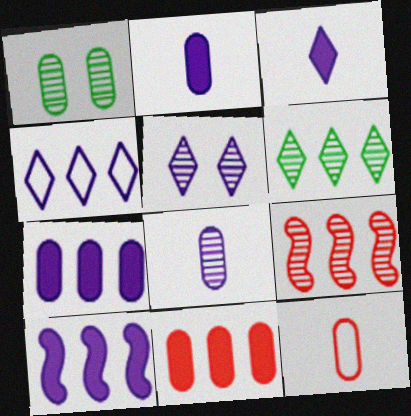[[1, 7, 12], 
[3, 4, 5]]